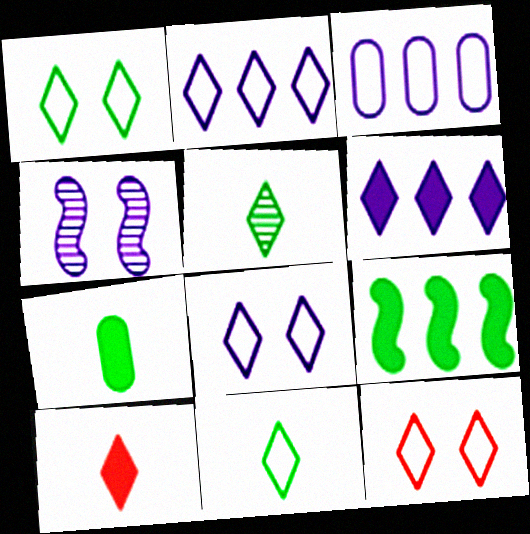[[1, 8, 12], 
[2, 11, 12], 
[5, 6, 12]]